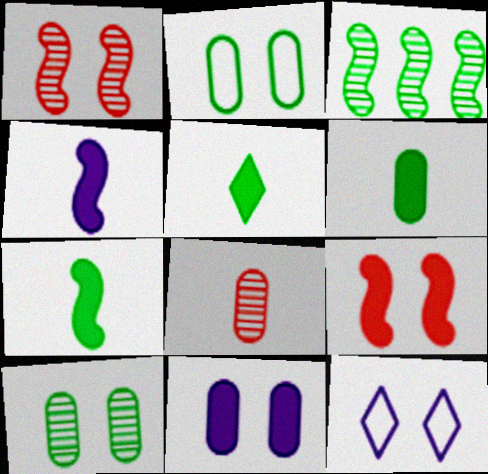[[2, 3, 5], 
[5, 6, 7], 
[9, 10, 12]]